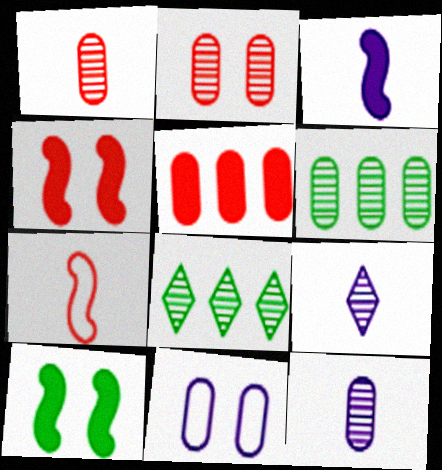[[2, 6, 12]]